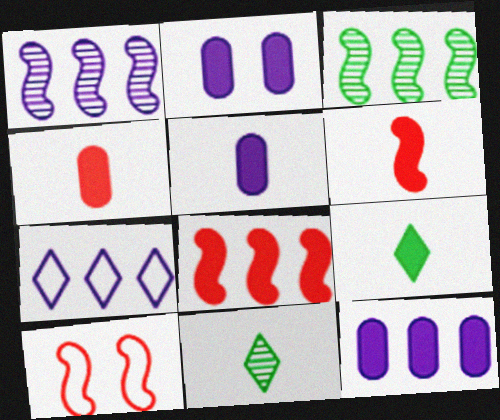[[1, 7, 12], 
[2, 5, 12], 
[2, 8, 9], 
[5, 6, 9], 
[10, 11, 12]]